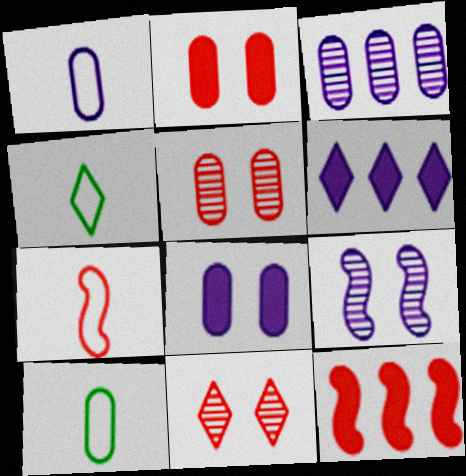[[1, 3, 8], 
[1, 4, 7], 
[1, 6, 9], 
[2, 3, 10], 
[4, 6, 11]]